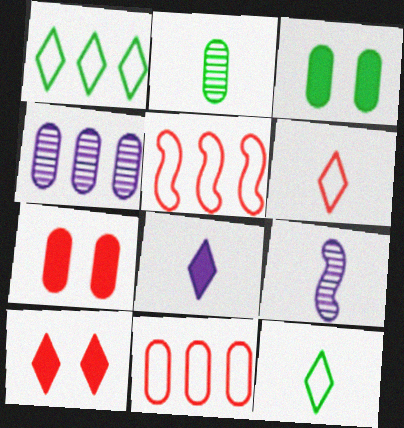[[1, 7, 9]]